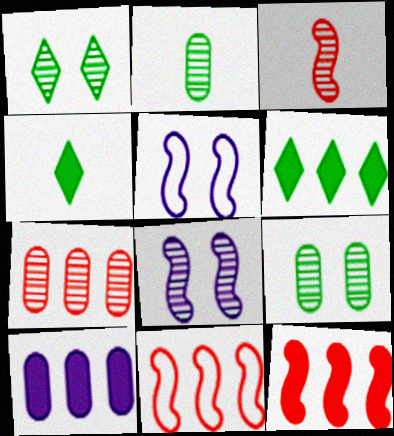[[4, 5, 7], 
[6, 10, 12]]